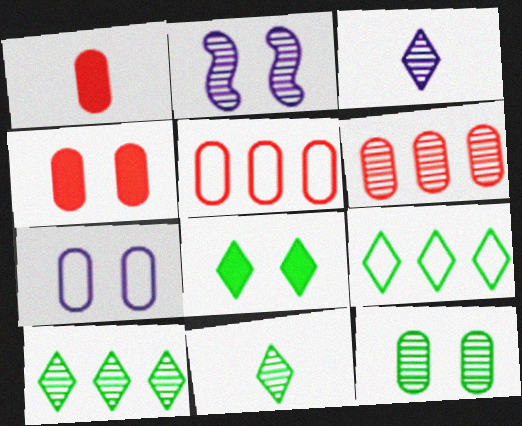[[1, 2, 9], 
[2, 6, 11], 
[4, 7, 12], 
[8, 9, 11]]